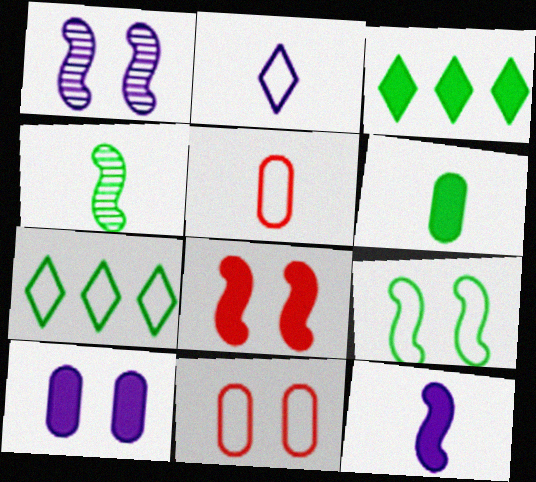[[1, 3, 5], 
[1, 8, 9]]